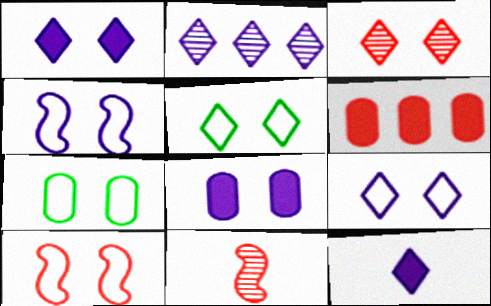[[1, 3, 5], 
[2, 9, 12], 
[7, 9, 10]]